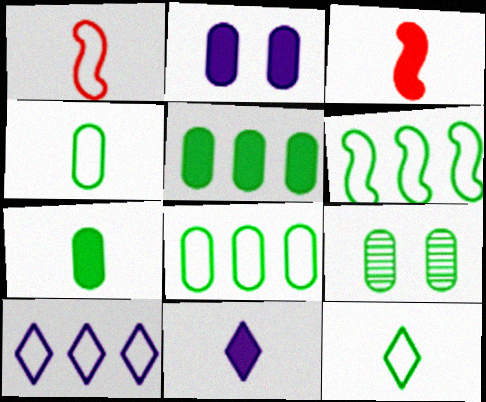[[3, 7, 11], 
[3, 9, 10], 
[4, 5, 9], 
[7, 8, 9]]